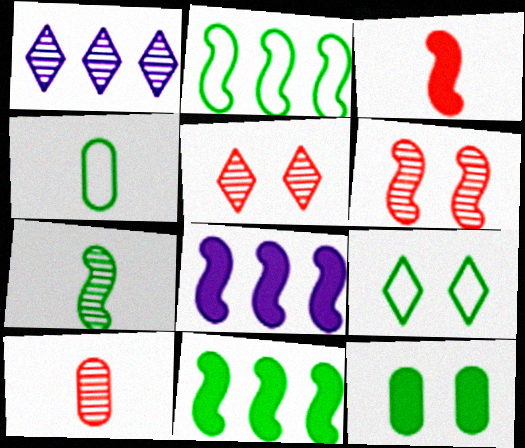[[2, 4, 9], 
[4, 5, 8], 
[8, 9, 10]]